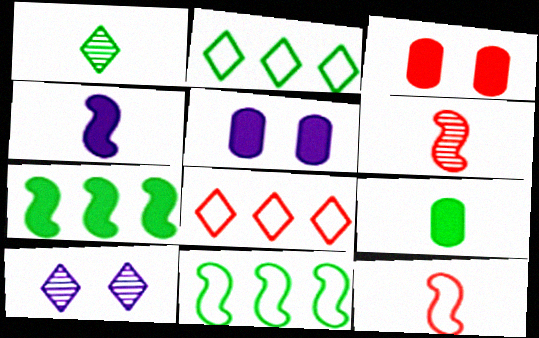[[2, 5, 6], 
[3, 6, 8]]